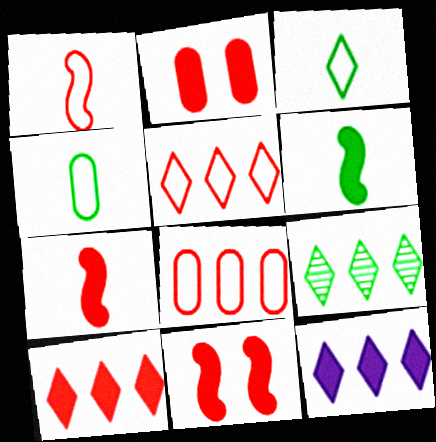[[2, 6, 12], 
[2, 7, 10], 
[5, 9, 12]]